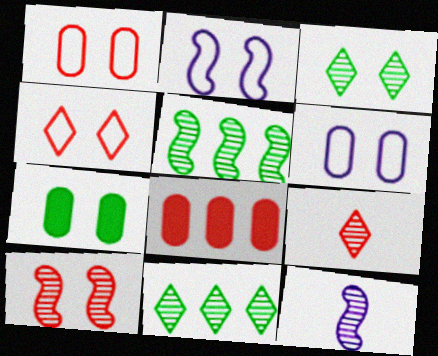[[5, 10, 12]]